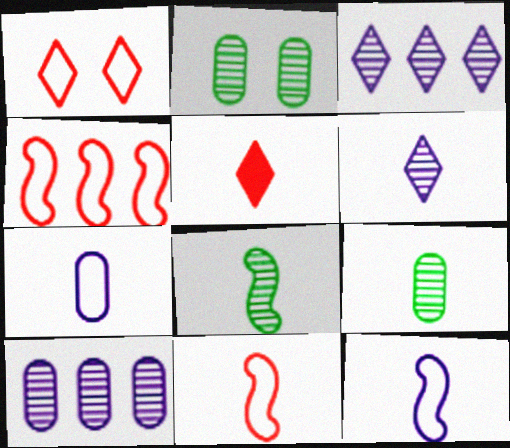[[5, 7, 8], 
[5, 9, 12]]